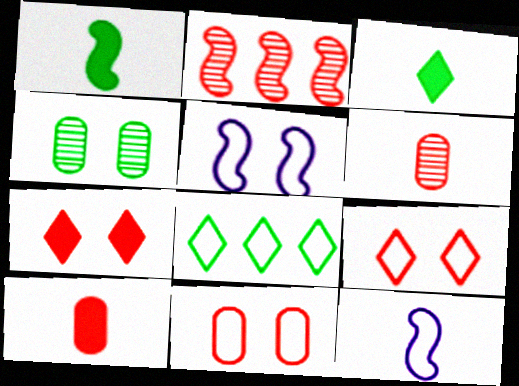[[1, 2, 5], 
[1, 4, 8], 
[2, 9, 10], 
[3, 6, 12], 
[4, 5, 7], 
[8, 11, 12]]